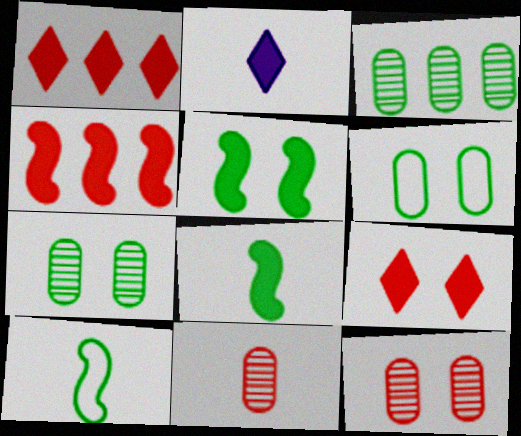[[2, 10, 11]]